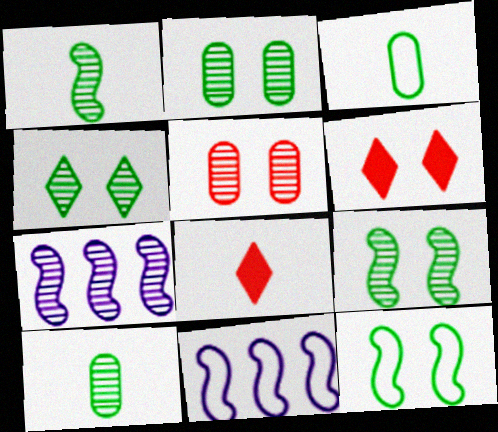[[2, 4, 9], 
[2, 8, 11], 
[3, 6, 7], 
[6, 10, 11]]